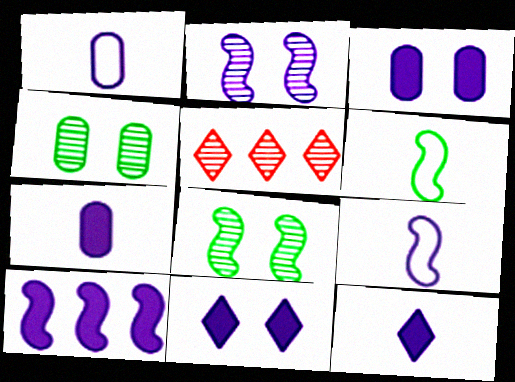[[2, 9, 10], 
[3, 5, 6], 
[3, 10, 12], 
[7, 10, 11]]